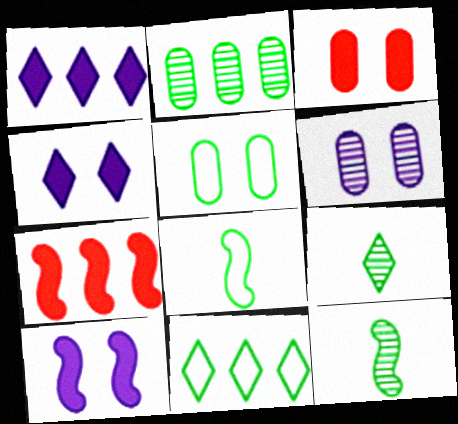[[3, 5, 6], 
[5, 8, 11]]